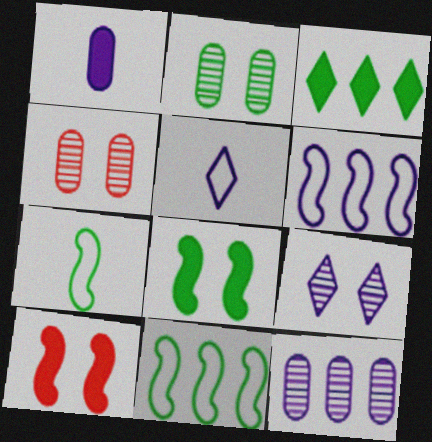[[1, 3, 10], 
[1, 6, 9], 
[2, 3, 7]]